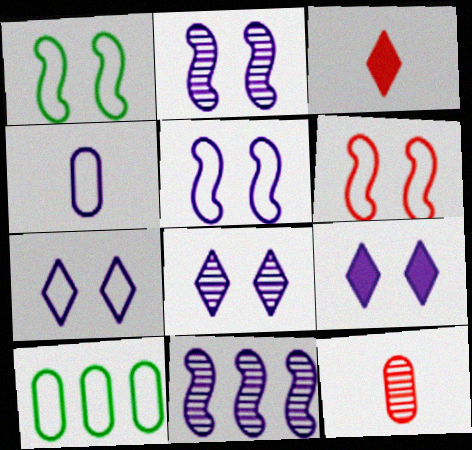[[1, 5, 6], 
[2, 3, 10], 
[4, 9, 11], 
[7, 8, 9]]